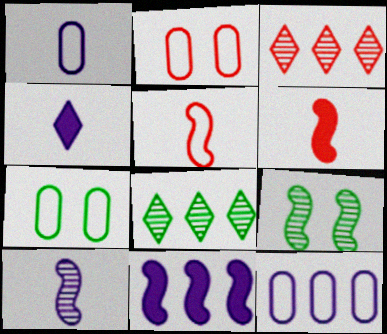[[1, 4, 10], 
[2, 3, 6], 
[5, 9, 11]]